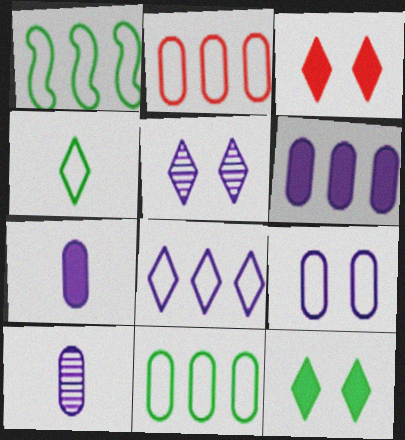[[1, 2, 8], 
[1, 3, 10], 
[6, 9, 10]]